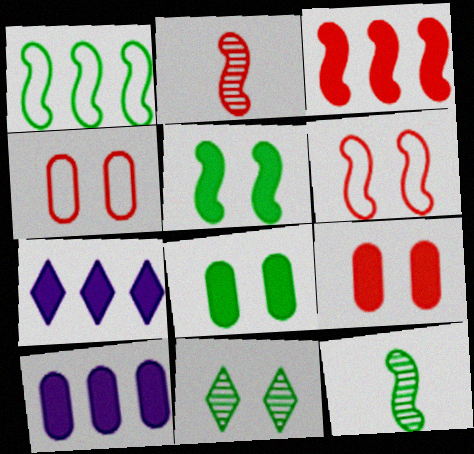[[1, 5, 12], 
[2, 3, 6], 
[4, 7, 12]]